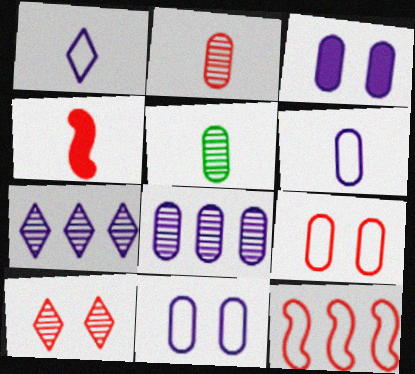[[1, 4, 5], 
[3, 6, 8]]